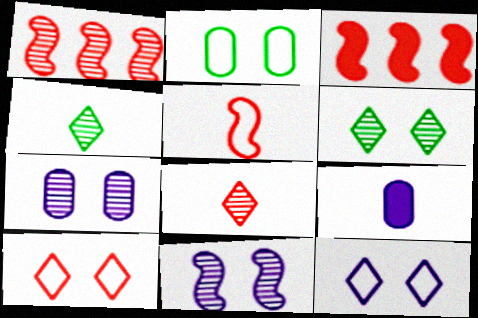[[1, 4, 7], 
[4, 5, 9]]